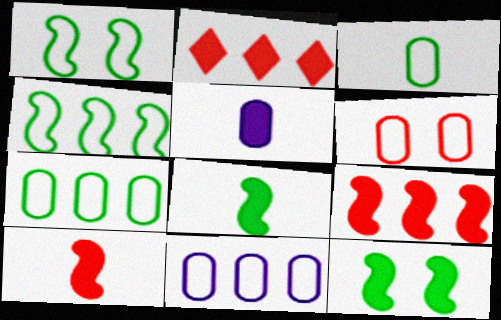[[2, 5, 12], 
[3, 6, 11]]